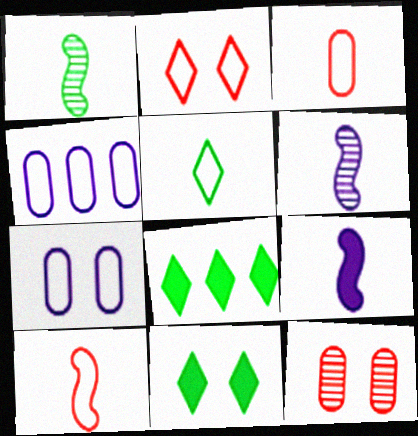[[1, 9, 10]]